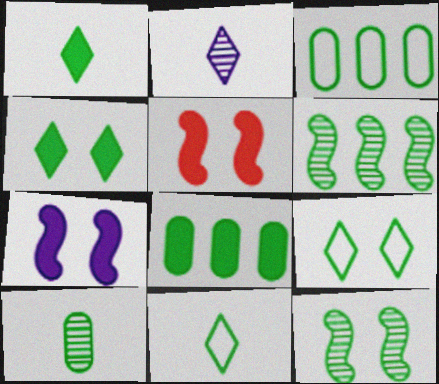[[1, 3, 12], 
[2, 3, 5], 
[8, 11, 12]]